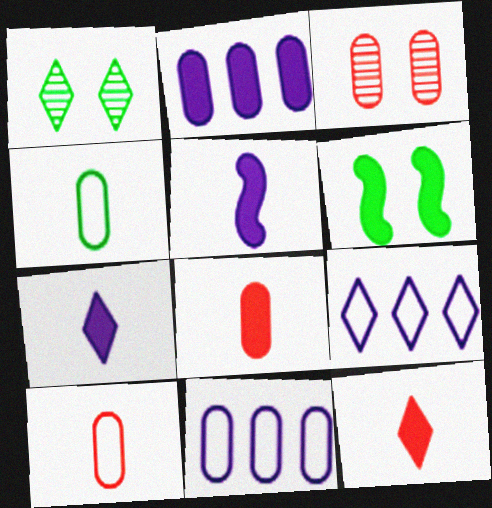[[1, 9, 12], 
[2, 3, 4], 
[2, 6, 12]]